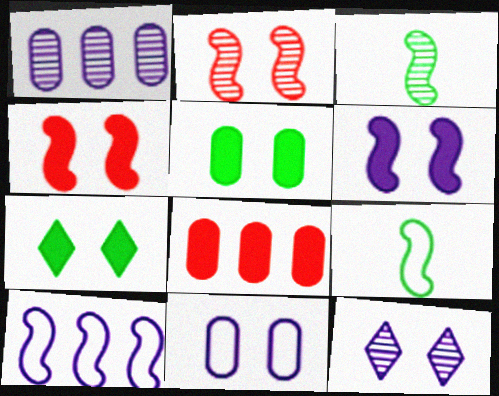[[2, 7, 11], 
[3, 4, 10], 
[6, 11, 12], 
[8, 9, 12]]